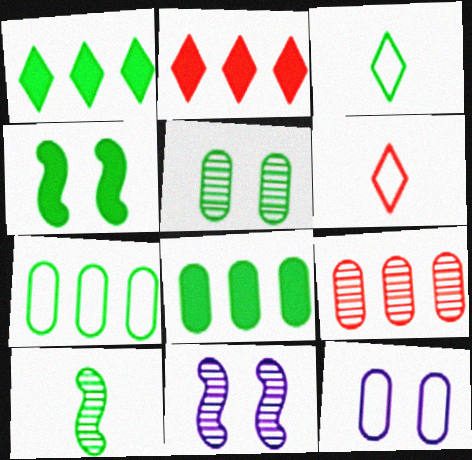[[2, 10, 12], 
[6, 8, 11]]